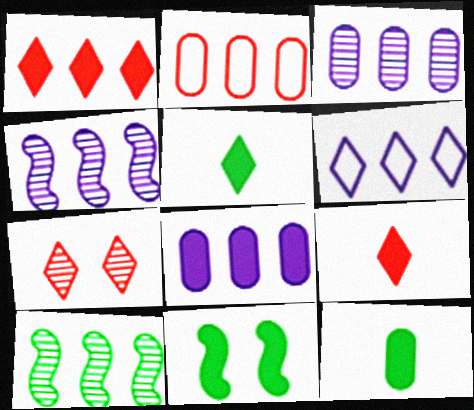[[4, 6, 8], 
[5, 6, 7], 
[8, 9, 11]]